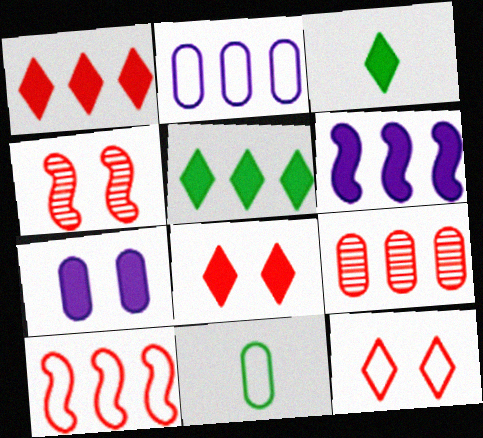[[1, 9, 10], 
[2, 3, 4], 
[7, 9, 11]]